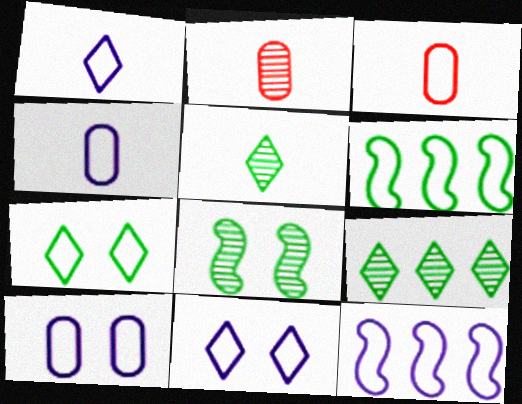[[1, 10, 12], 
[3, 6, 11], 
[3, 7, 12], 
[4, 11, 12]]